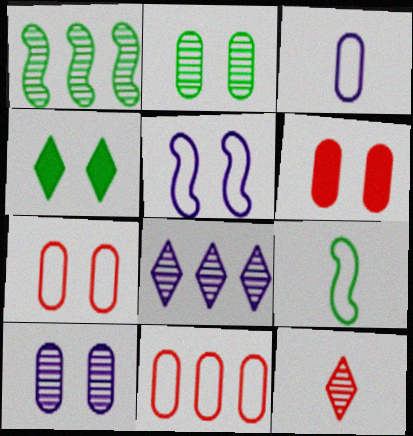[[1, 10, 12], 
[6, 8, 9]]